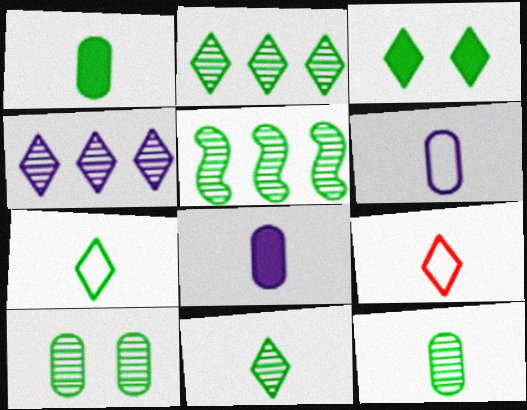[[2, 3, 7], 
[3, 4, 9], 
[5, 10, 11]]